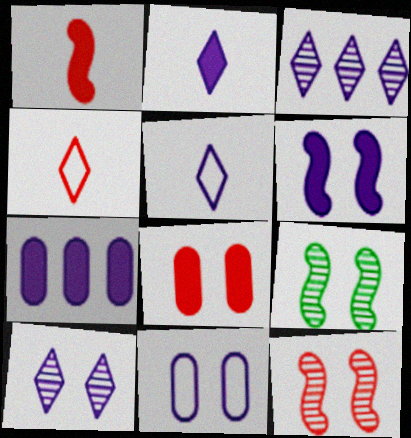[[2, 6, 7], 
[4, 7, 9], 
[6, 10, 11]]